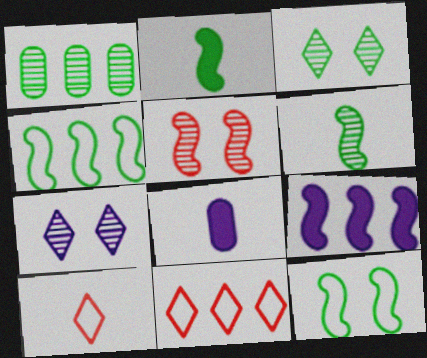[[1, 3, 6], 
[1, 9, 11], 
[6, 8, 10]]